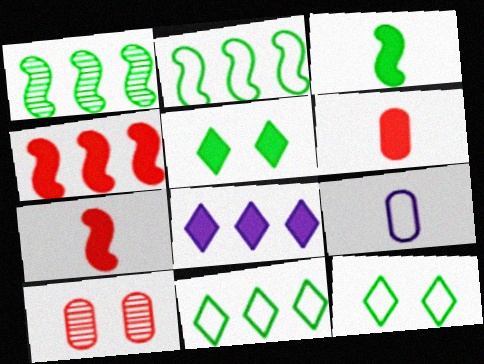[]